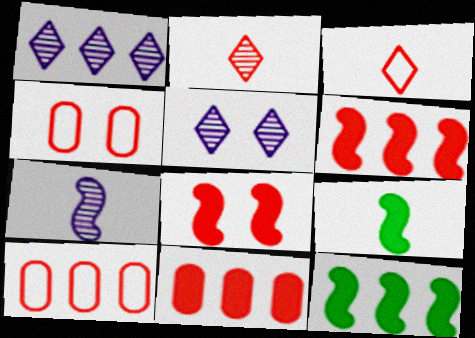[[1, 4, 9], 
[1, 10, 12], 
[2, 4, 6], 
[2, 8, 10], 
[5, 9, 10]]